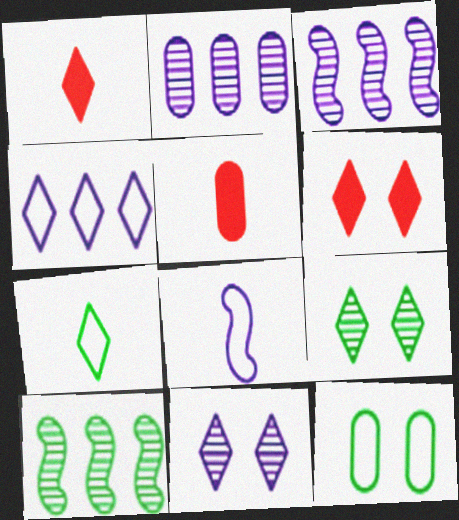[[1, 3, 12], 
[1, 4, 9], 
[2, 5, 12]]